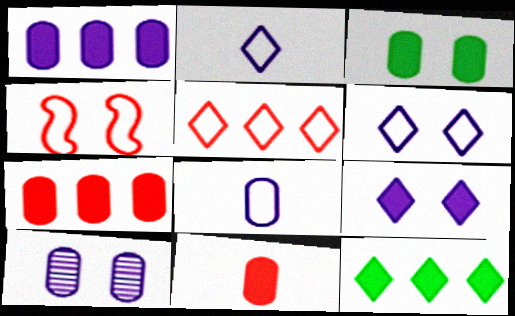[[1, 3, 11], 
[1, 8, 10]]